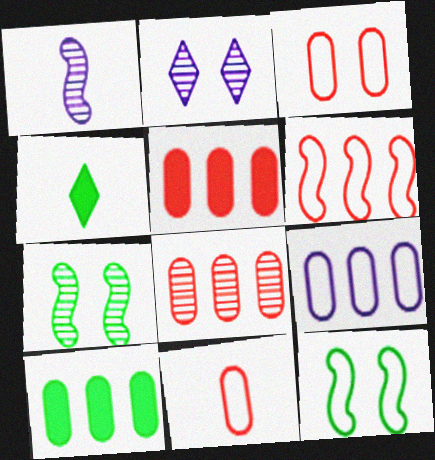[[1, 4, 11], 
[8, 9, 10]]